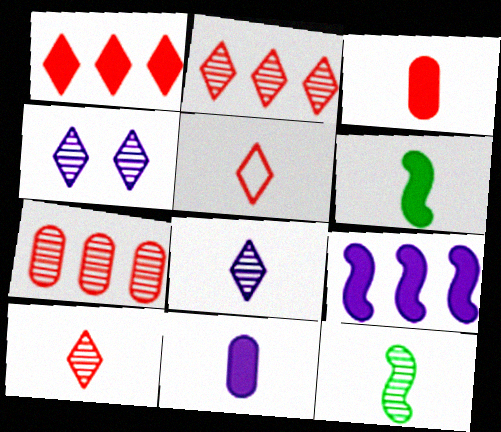[[4, 7, 12], 
[5, 11, 12]]